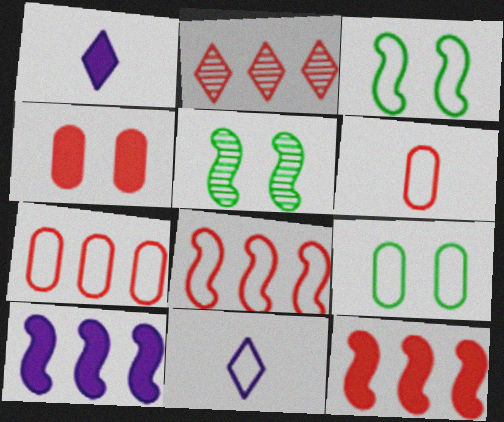[[1, 5, 7], 
[2, 7, 12], 
[3, 7, 11], 
[8, 9, 11]]